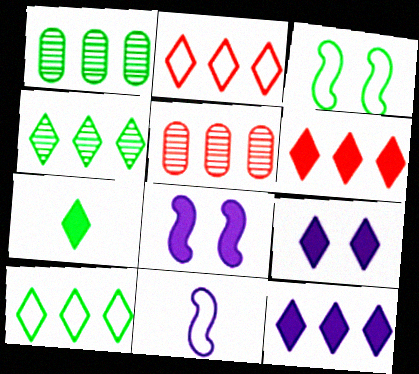[[1, 3, 7], 
[2, 4, 12], 
[6, 7, 9]]